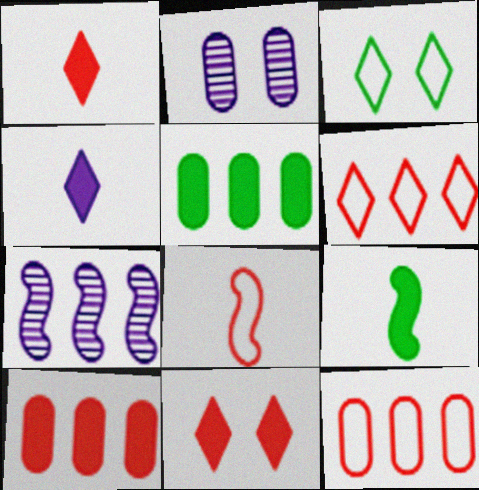[[2, 6, 9], 
[5, 6, 7]]